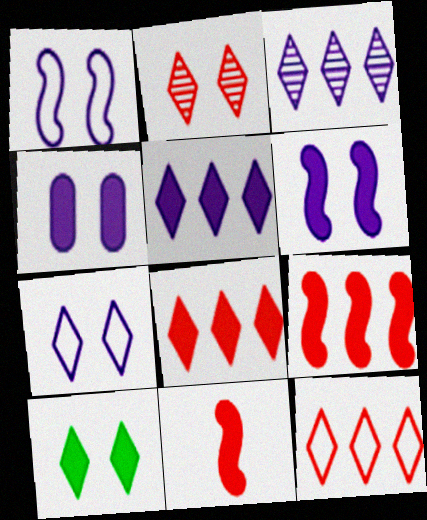[[2, 7, 10]]